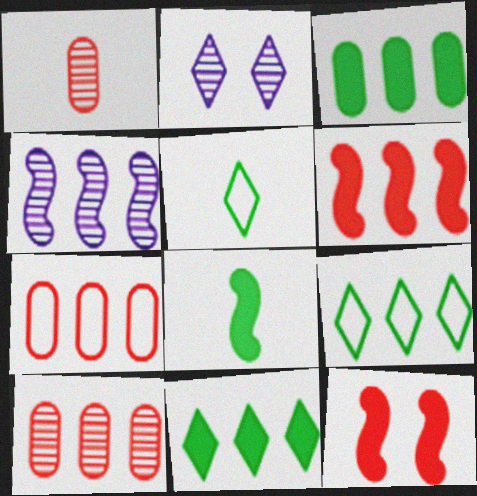[[2, 7, 8], 
[4, 7, 11]]